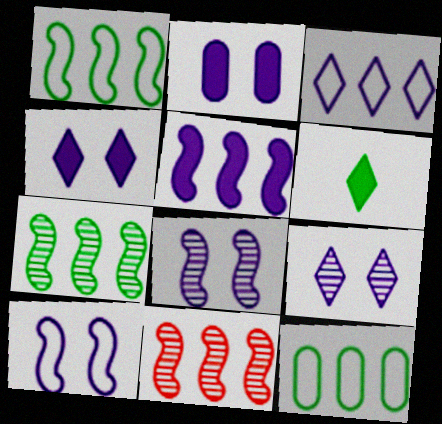[[1, 5, 11], 
[2, 9, 10]]